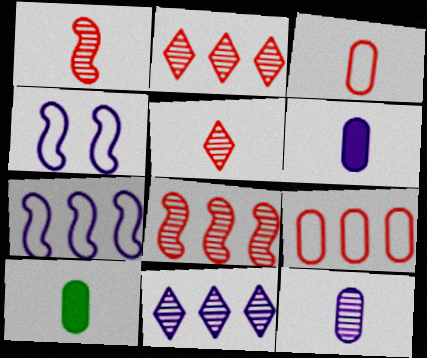[[2, 4, 10], 
[3, 10, 12], 
[4, 6, 11]]